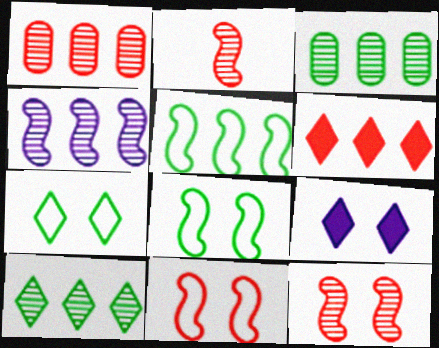[[1, 4, 10]]